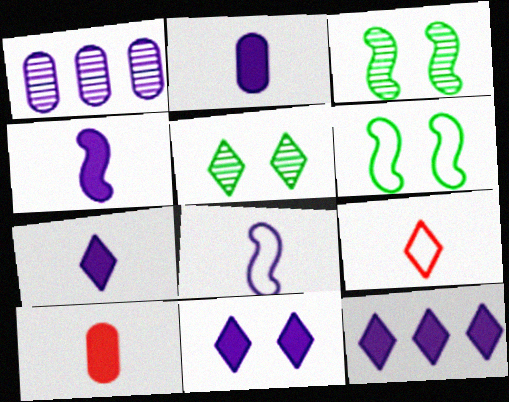[[1, 8, 11], 
[2, 4, 7], 
[5, 9, 12], 
[7, 11, 12]]